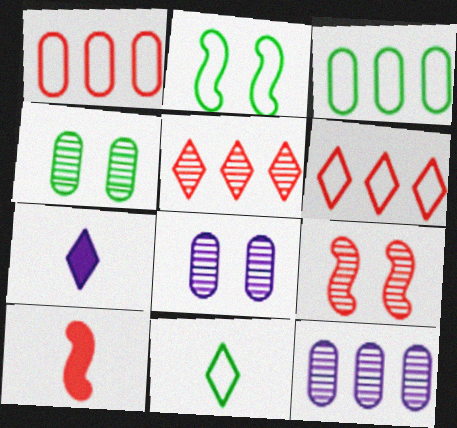[[2, 3, 11], 
[3, 7, 9]]